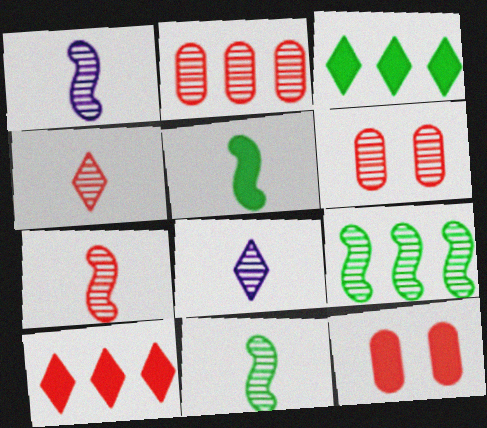[[1, 7, 11], 
[6, 8, 9]]